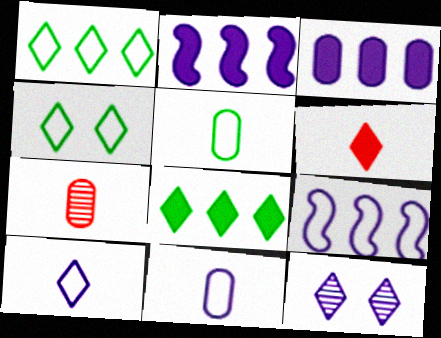[[1, 6, 12], 
[2, 4, 7], 
[2, 11, 12]]